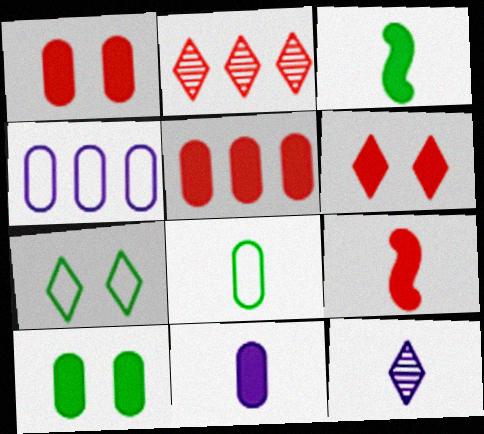[[5, 6, 9], 
[5, 10, 11], 
[8, 9, 12]]